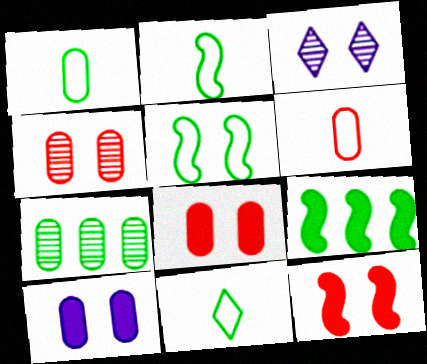[[1, 2, 11], 
[3, 5, 8], 
[3, 6, 9], 
[6, 7, 10]]